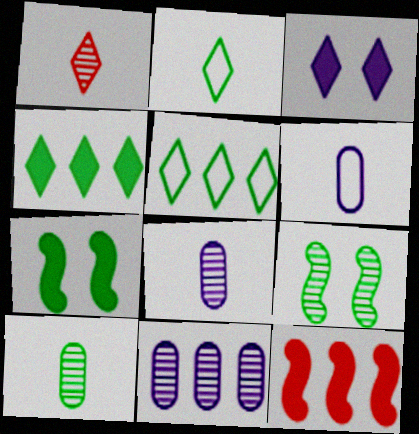[[1, 3, 5], 
[1, 9, 11], 
[5, 7, 10], 
[5, 11, 12]]